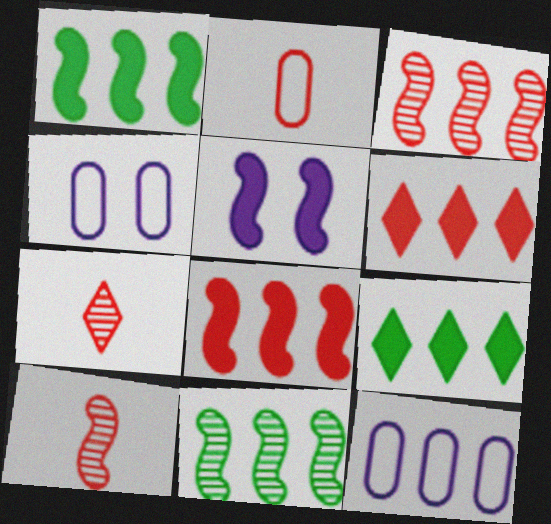[[1, 4, 7], 
[3, 9, 12], 
[4, 9, 10], 
[6, 11, 12]]